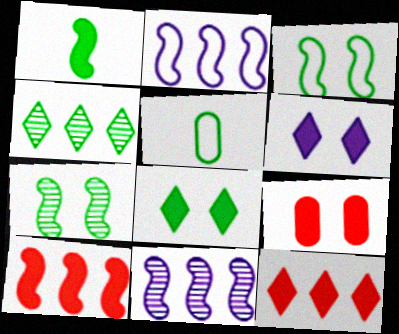[]